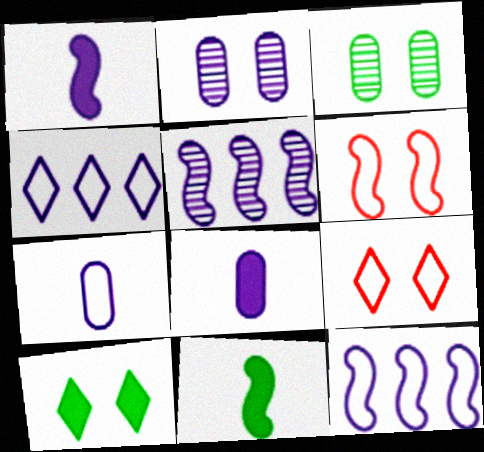[[1, 2, 4], 
[2, 6, 10], 
[5, 6, 11]]